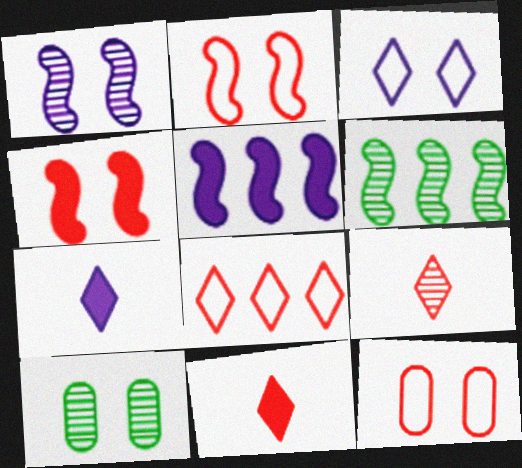[[3, 4, 10], 
[6, 7, 12]]